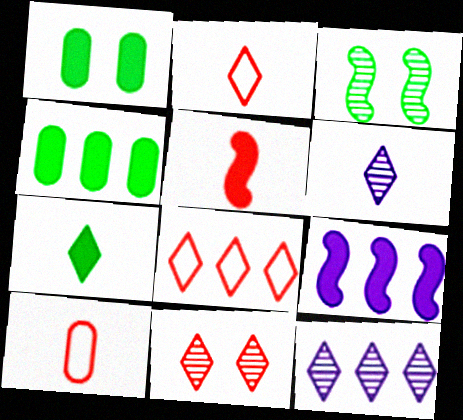[[2, 6, 7]]